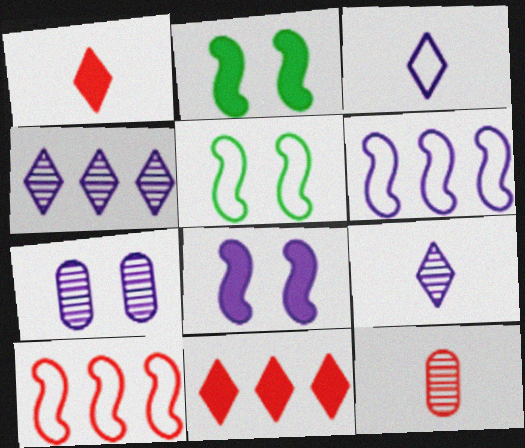[]